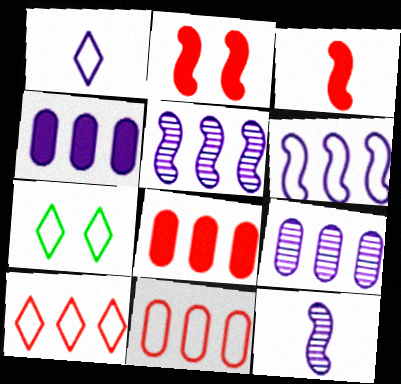[[1, 7, 10], 
[3, 7, 9], 
[7, 8, 12]]